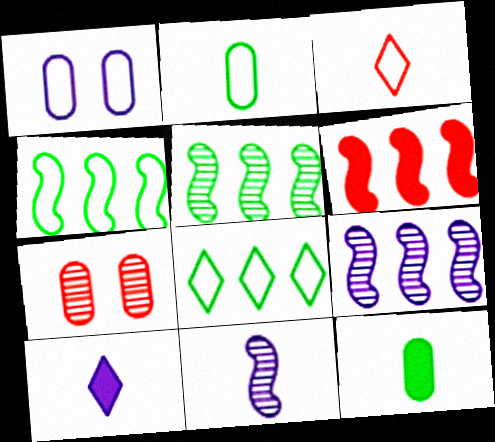[[1, 3, 4], 
[1, 9, 10], 
[3, 6, 7], 
[3, 11, 12], 
[4, 6, 9], 
[4, 7, 10]]